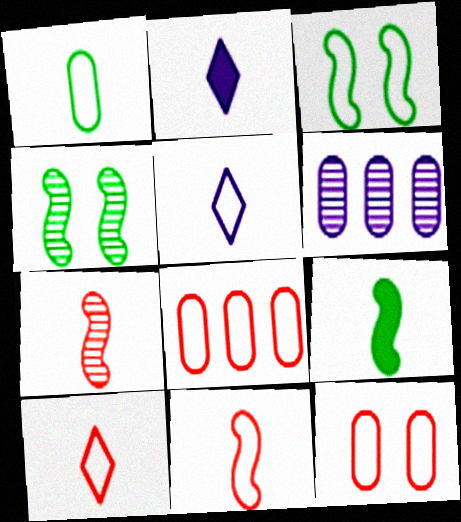[[1, 2, 7], 
[1, 5, 11], 
[2, 4, 8], 
[3, 5, 8]]